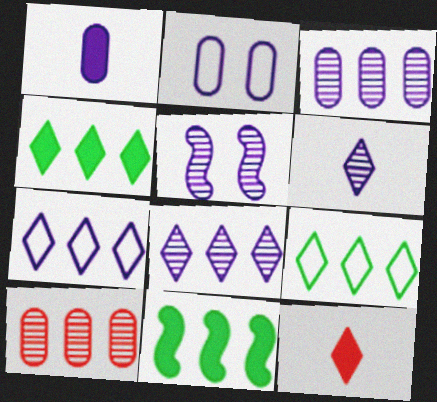[[1, 2, 3], 
[1, 5, 7], 
[3, 5, 6], 
[7, 10, 11]]